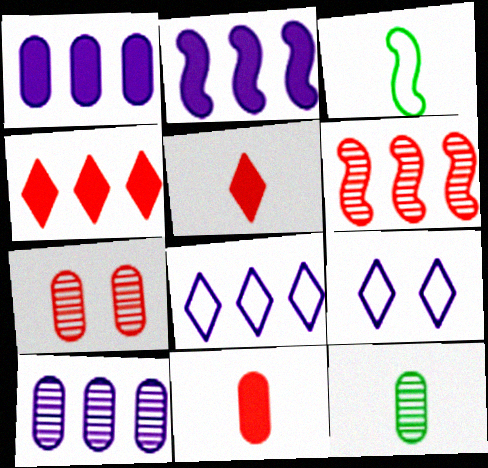[[2, 8, 10], 
[7, 10, 12]]